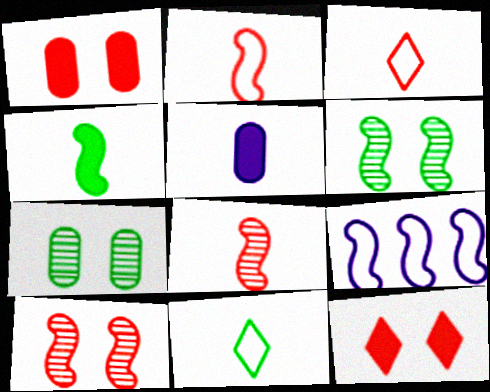[[4, 9, 10], 
[5, 8, 11]]